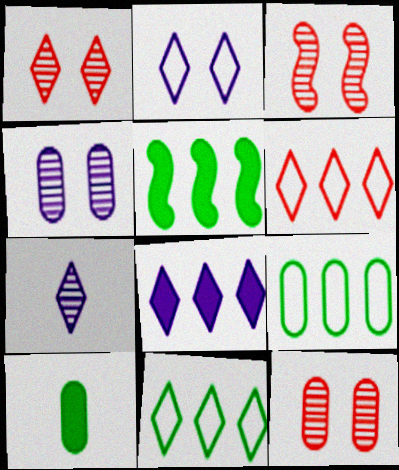[[1, 3, 12], 
[2, 7, 8]]